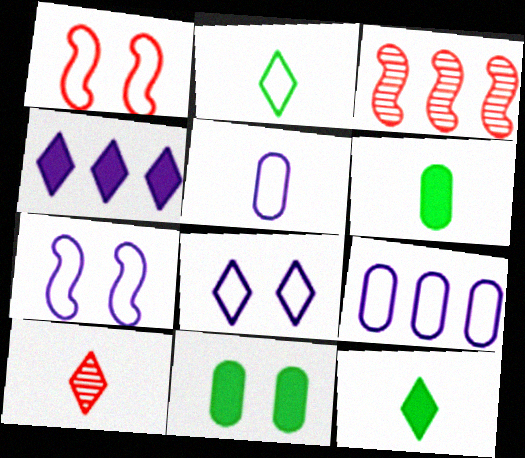[[1, 2, 9], 
[3, 6, 8]]